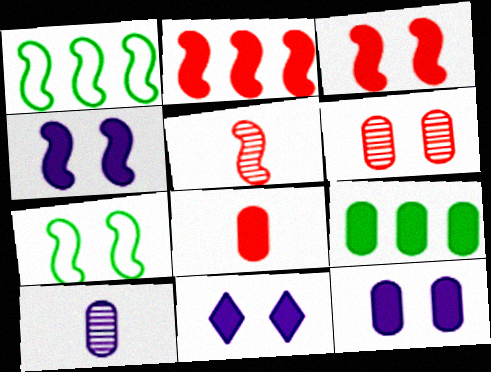[[1, 4, 5], 
[4, 11, 12], 
[6, 7, 11], 
[8, 9, 12]]